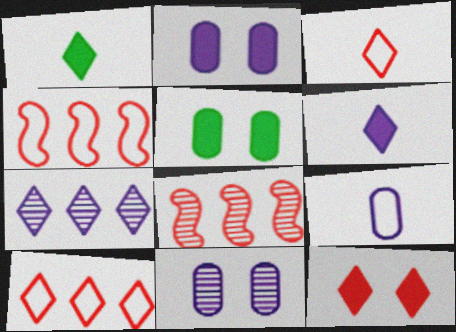[[1, 4, 11]]